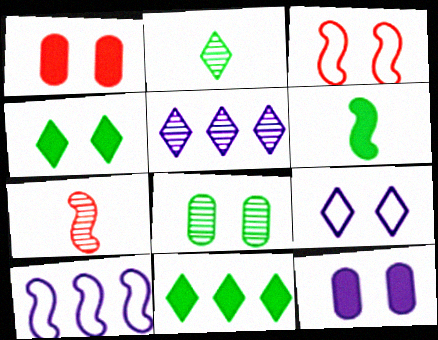[[1, 2, 10], 
[5, 7, 8]]